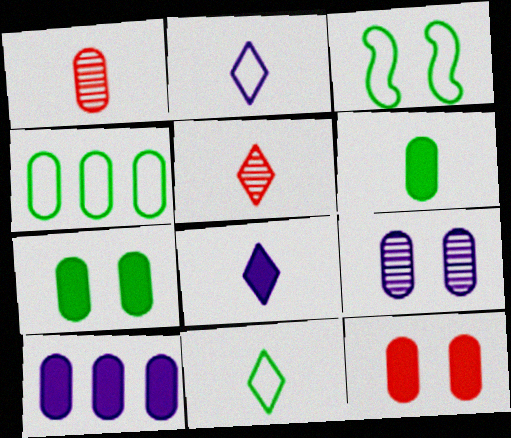[[3, 4, 11], 
[3, 5, 10], 
[5, 8, 11], 
[6, 10, 12]]